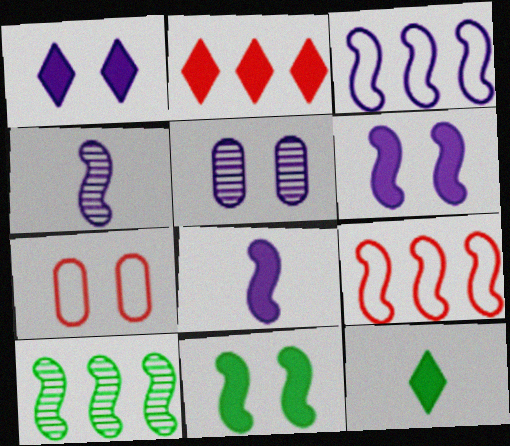[[1, 2, 12], 
[3, 4, 6], 
[4, 9, 11], 
[5, 9, 12]]